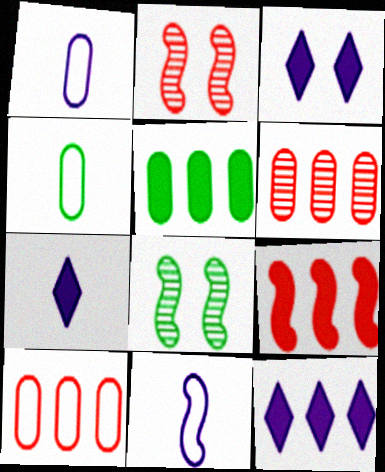[[2, 4, 12], 
[3, 7, 12], 
[5, 9, 12], 
[7, 8, 10], 
[8, 9, 11]]